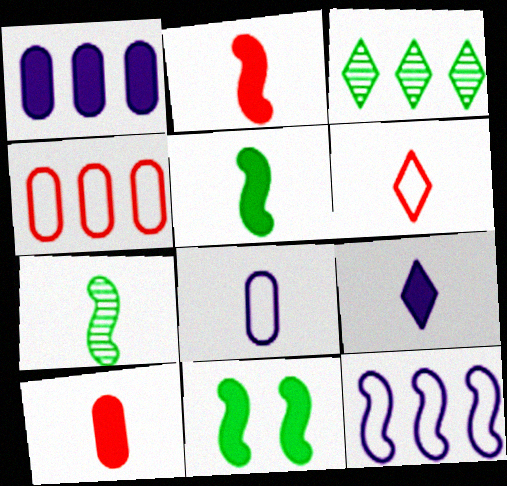[[5, 9, 10]]